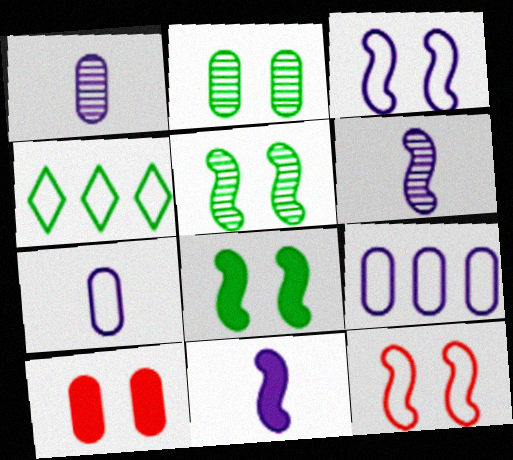[[4, 6, 10], 
[4, 7, 12]]